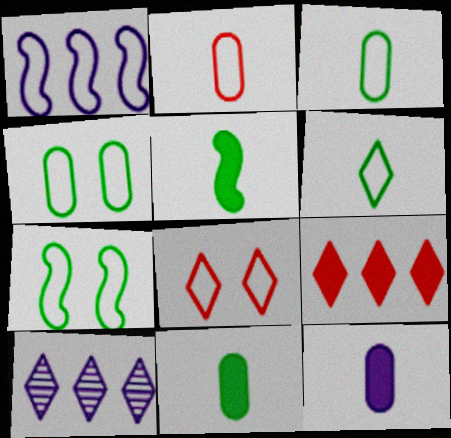[[1, 3, 8]]